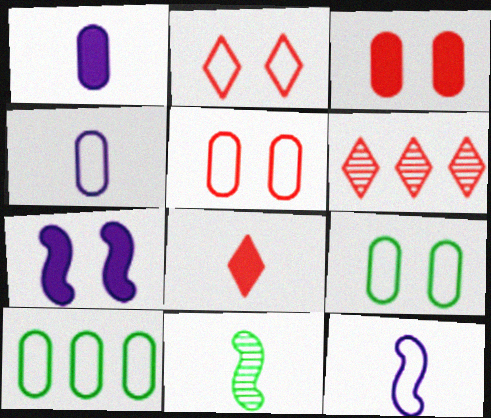[[2, 6, 8], 
[2, 10, 12], 
[4, 5, 10], 
[4, 8, 11]]